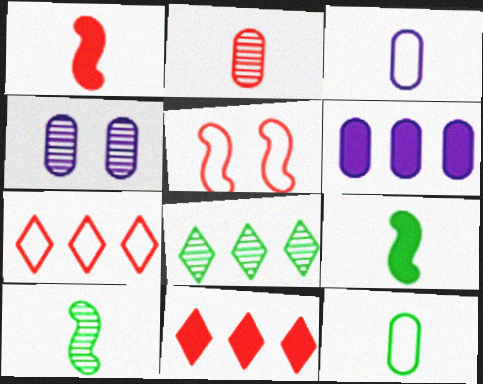[[2, 5, 11], 
[3, 4, 6], 
[4, 7, 9]]